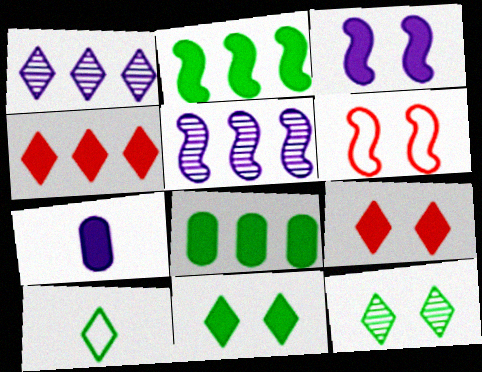[[1, 9, 10], 
[2, 7, 9]]